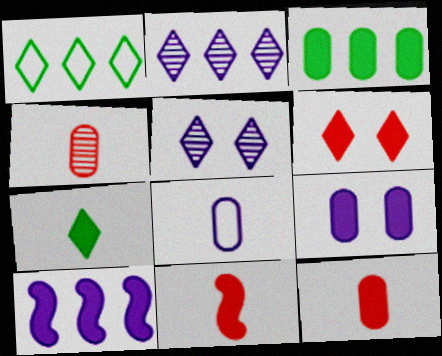[[3, 9, 12], 
[5, 8, 10]]